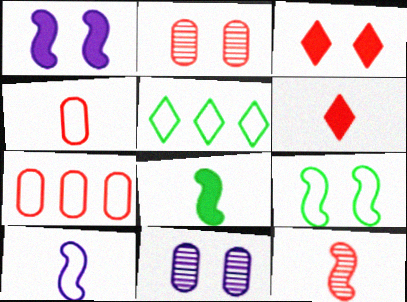[[3, 7, 12], 
[3, 9, 11], 
[4, 6, 12], 
[8, 10, 12]]